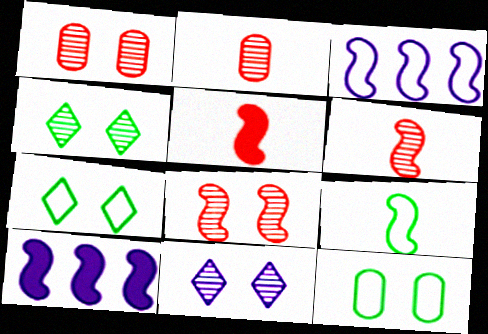[[2, 7, 10], 
[8, 9, 10]]